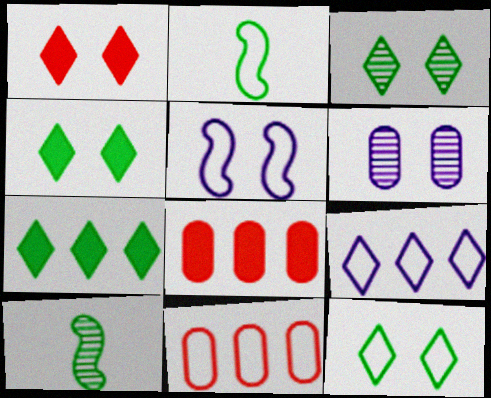[[3, 4, 12]]